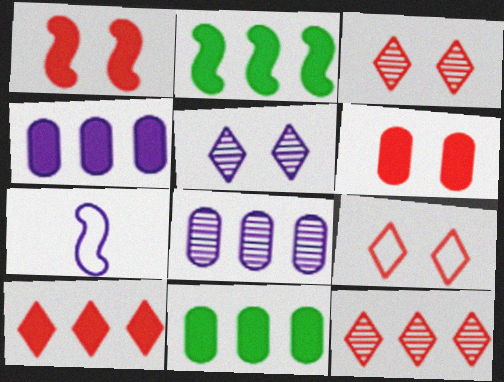[[2, 4, 10], 
[3, 7, 11], 
[4, 5, 7]]